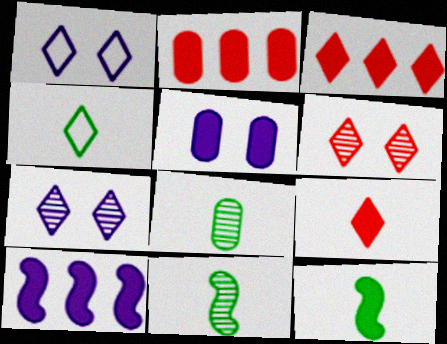[[1, 2, 11], 
[3, 4, 7], 
[3, 5, 12], 
[4, 8, 12]]